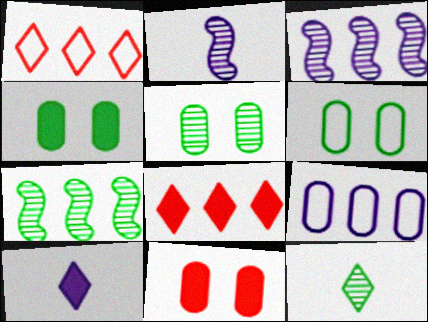[[1, 2, 4], 
[2, 6, 8], 
[4, 5, 6], 
[5, 7, 12], 
[7, 8, 9]]